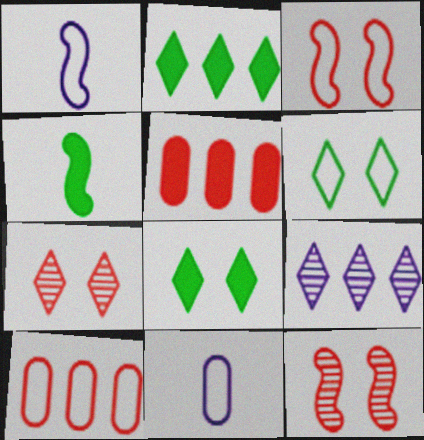[[1, 6, 10], 
[2, 11, 12]]